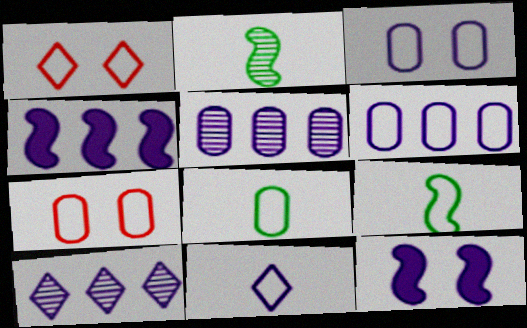[[1, 6, 9], 
[4, 6, 10], 
[5, 11, 12], 
[6, 7, 8]]